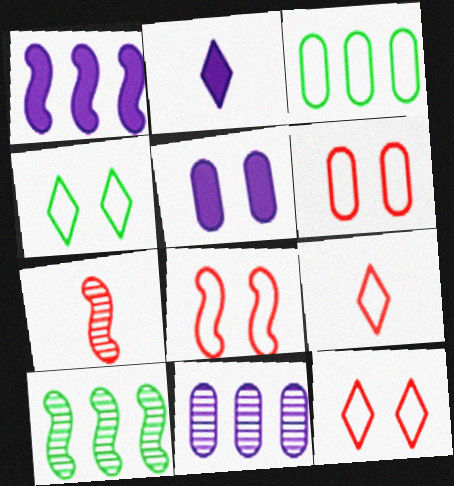[[1, 2, 5], 
[2, 6, 10], 
[5, 9, 10], 
[6, 8, 12]]